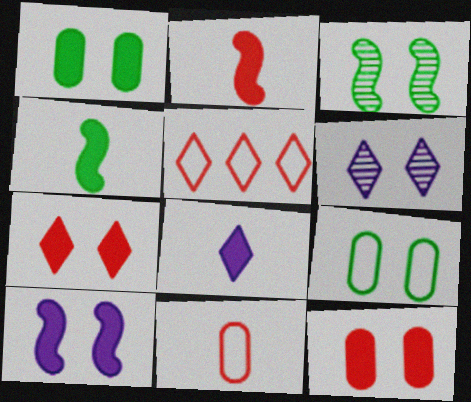[[1, 7, 10]]